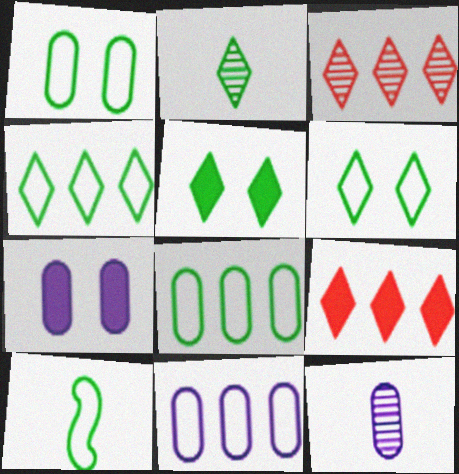[[1, 4, 10], 
[2, 4, 5], 
[3, 7, 10], 
[6, 8, 10], 
[7, 11, 12]]